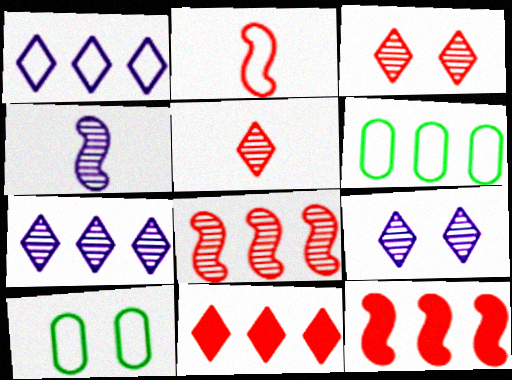[[1, 2, 10], 
[4, 10, 11], 
[6, 7, 12]]